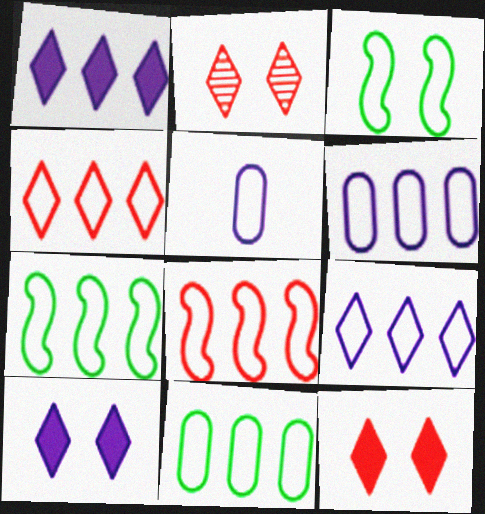[[3, 4, 5], 
[4, 6, 7], 
[8, 9, 11]]